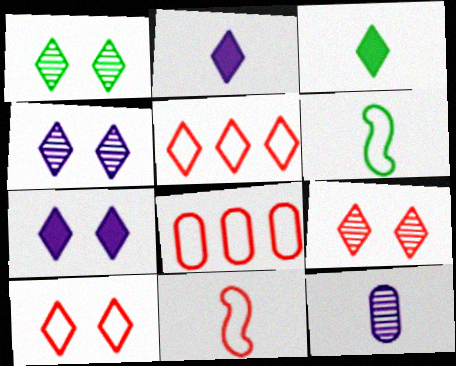[[1, 2, 5], 
[1, 4, 9], 
[1, 7, 10], 
[3, 4, 5], 
[3, 11, 12], 
[8, 10, 11]]